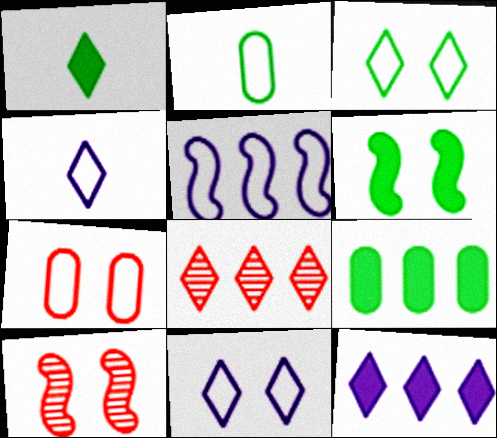[[1, 6, 9], 
[1, 8, 11], 
[2, 10, 12], 
[4, 9, 10], 
[5, 8, 9]]